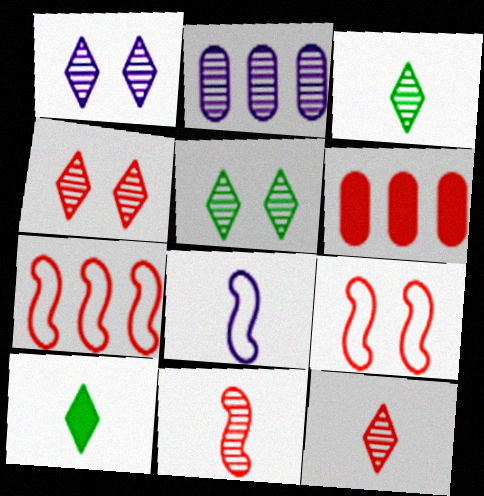[[1, 4, 5], 
[2, 5, 11], 
[2, 9, 10], 
[5, 6, 8], 
[6, 9, 12]]